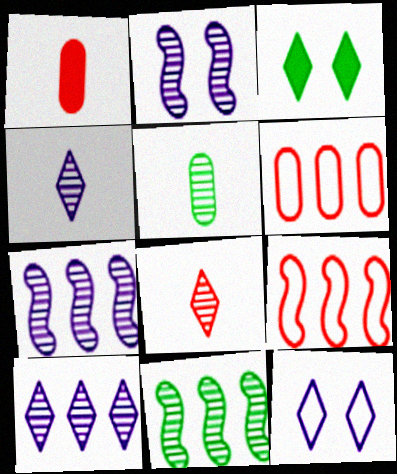[[1, 11, 12]]